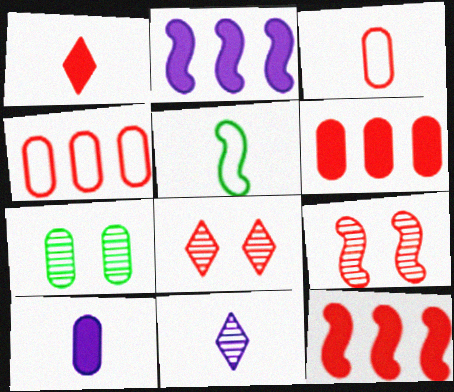[[1, 4, 9], 
[2, 5, 9], 
[3, 8, 12], 
[4, 7, 10]]